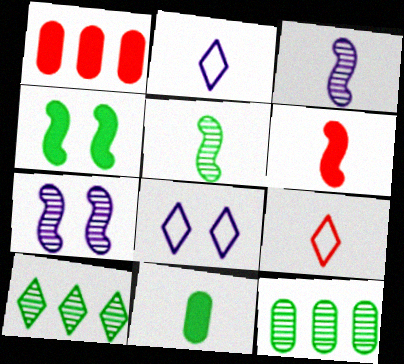[[1, 5, 8], 
[3, 9, 11], 
[6, 8, 12]]